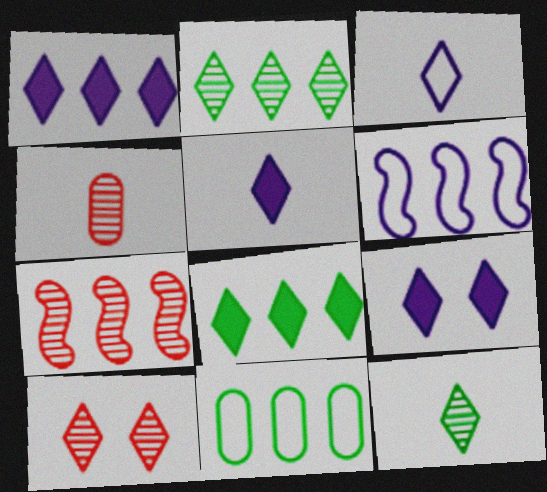[[1, 5, 9], 
[1, 7, 11], 
[3, 8, 10], 
[4, 7, 10]]